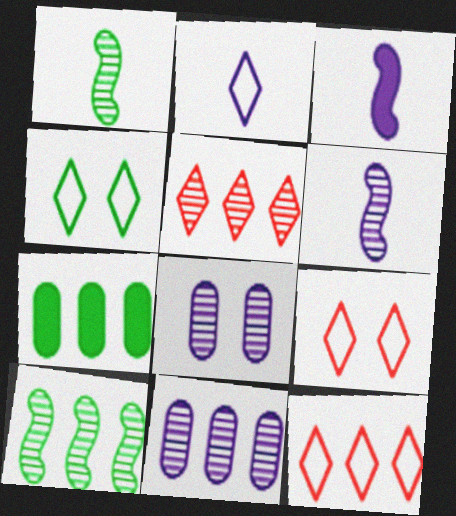[[1, 4, 7], 
[1, 5, 8], 
[2, 4, 12], 
[5, 10, 11], 
[6, 7, 9]]